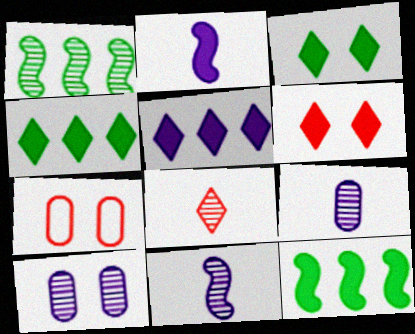[[1, 8, 10], 
[4, 7, 11]]